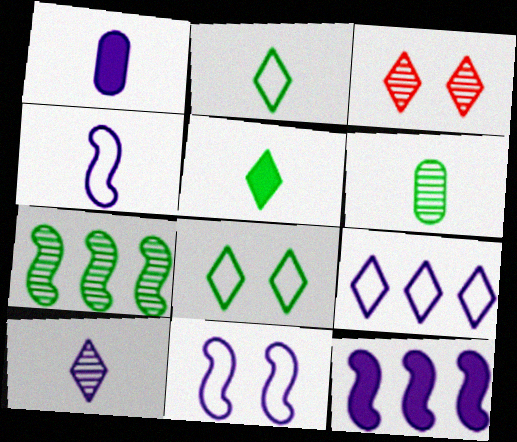[[1, 4, 10], 
[3, 5, 9]]